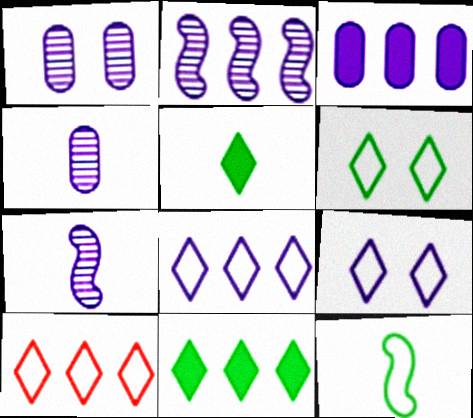[[2, 3, 8], 
[3, 7, 9]]